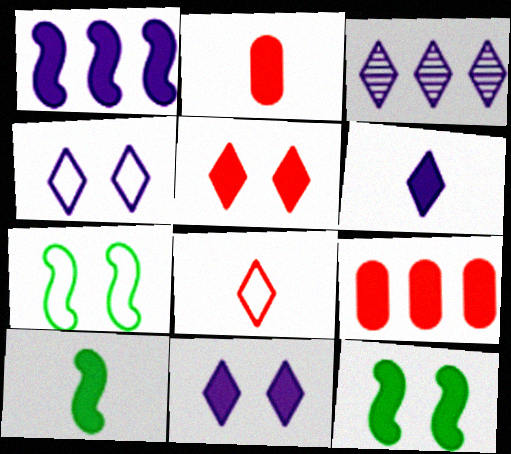[[2, 3, 7], 
[2, 6, 10], 
[3, 4, 6], 
[6, 9, 12], 
[9, 10, 11]]